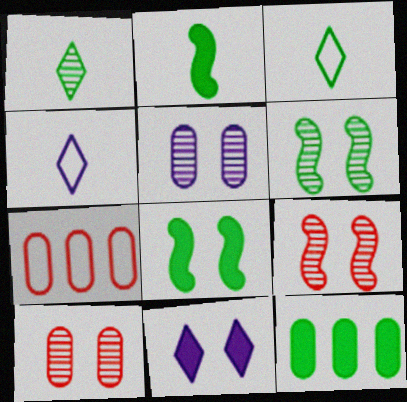[[3, 6, 12], 
[4, 9, 12]]